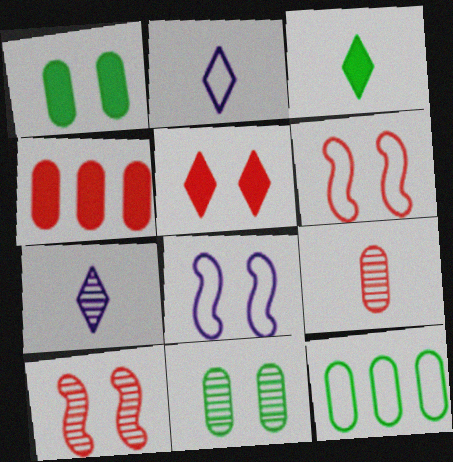[[2, 6, 12], 
[5, 8, 11]]